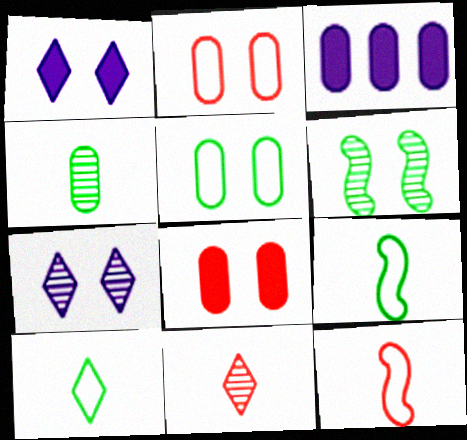[[1, 2, 6], 
[2, 3, 4]]